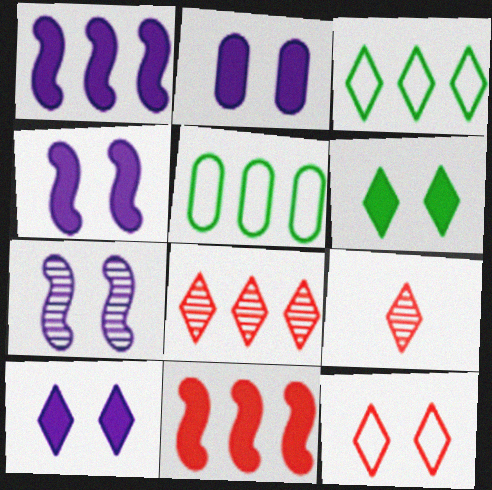[[1, 5, 8], 
[2, 4, 10], 
[3, 9, 10], 
[4, 5, 9]]